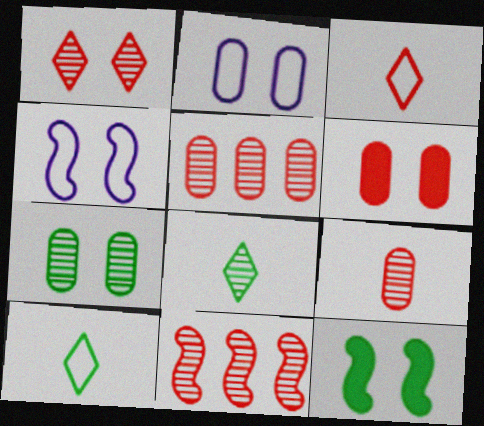[[1, 2, 12], 
[1, 9, 11], 
[2, 6, 7], 
[3, 6, 11]]